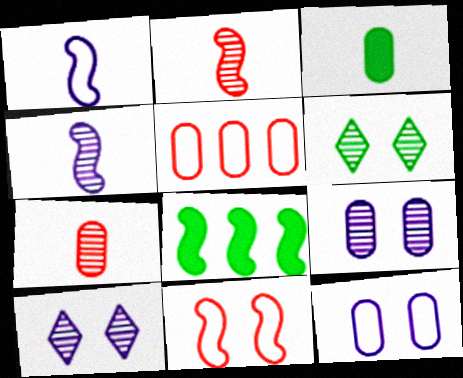[[3, 5, 9], 
[4, 8, 11]]